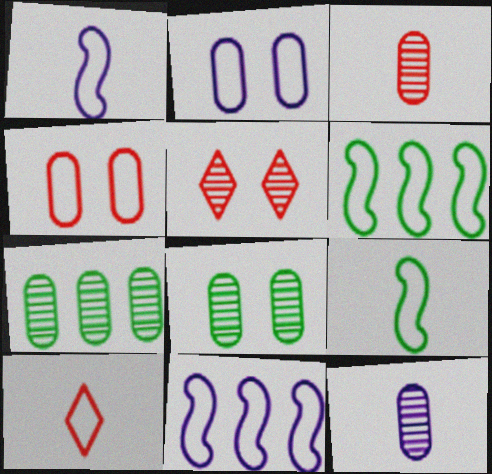[[2, 6, 10]]